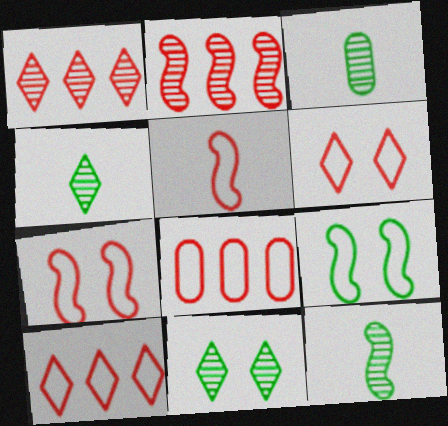[[3, 4, 12], 
[5, 6, 8]]